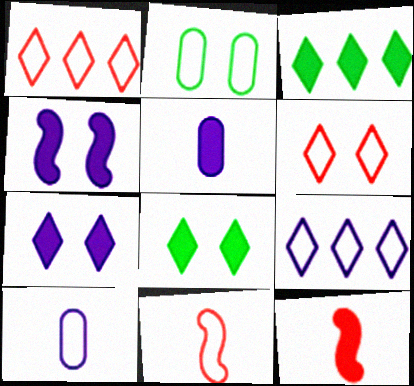[[2, 9, 11]]